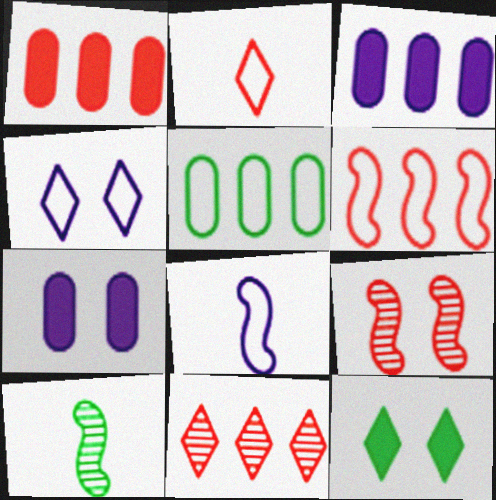[[1, 2, 9], 
[1, 4, 10], 
[1, 6, 11], 
[5, 10, 12]]